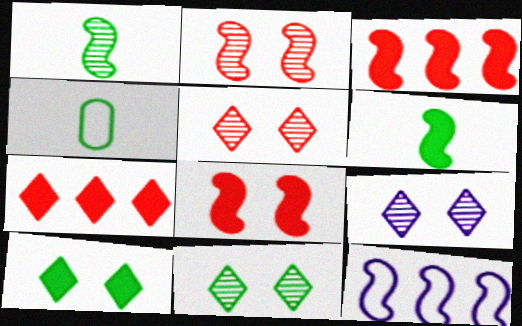[[1, 8, 12], 
[2, 6, 12], 
[3, 4, 9], 
[5, 9, 11]]